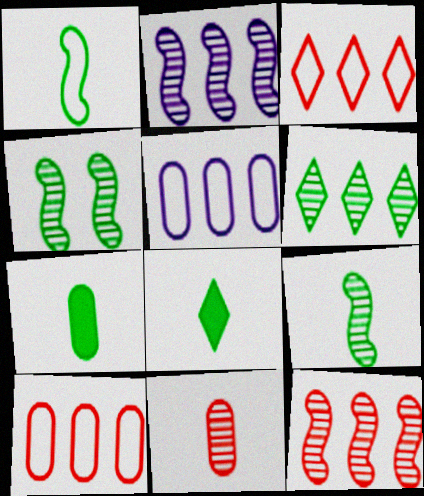[]